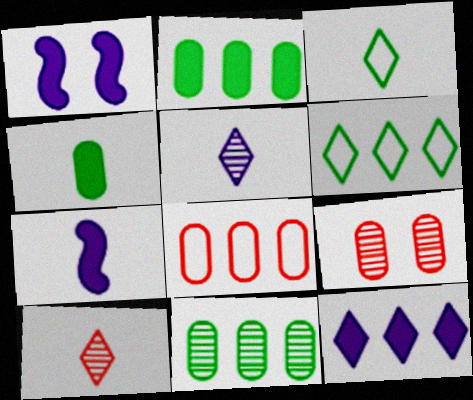[[6, 7, 9]]